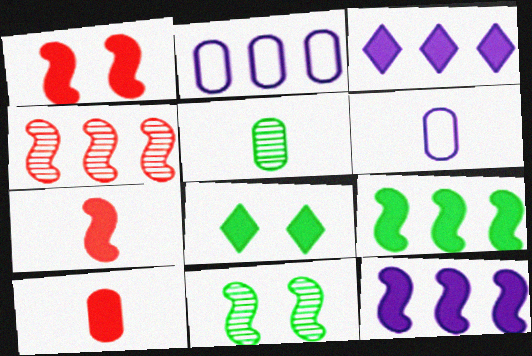[[4, 6, 8], 
[5, 6, 10], 
[8, 10, 12]]